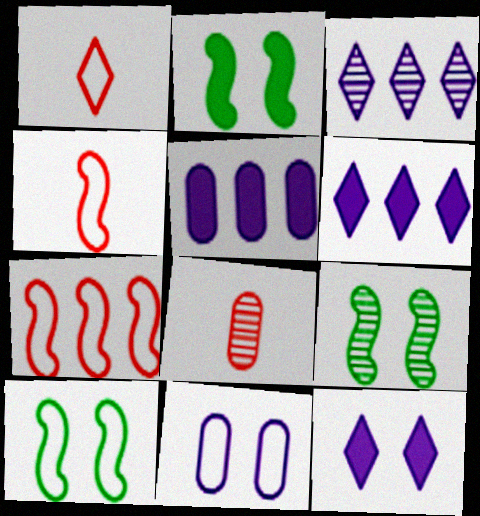[[1, 5, 9], 
[2, 9, 10], 
[3, 8, 9], 
[6, 8, 10]]